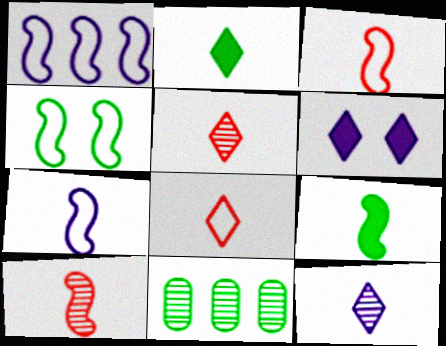[[1, 3, 4], 
[2, 4, 11], 
[2, 8, 12], 
[3, 6, 11], 
[7, 9, 10]]